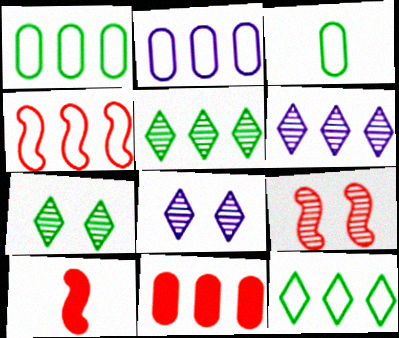[[1, 8, 10], 
[2, 4, 12], 
[2, 7, 10], 
[4, 9, 10]]